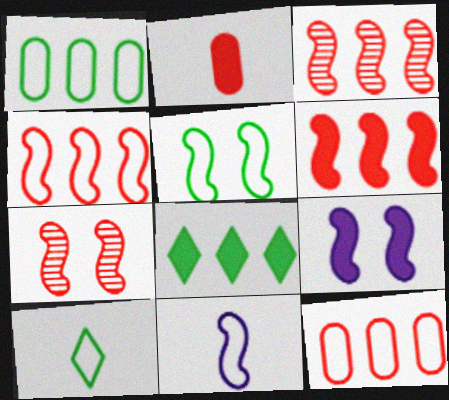[[1, 5, 10], 
[2, 8, 9], 
[3, 4, 6], 
[4, 5, 11], 
[5, 7, 9]]